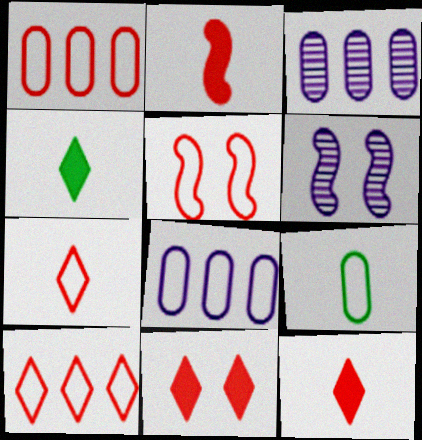[[1, 4, 6], 
[1, 5, 7], 
[3, 4, 5]]